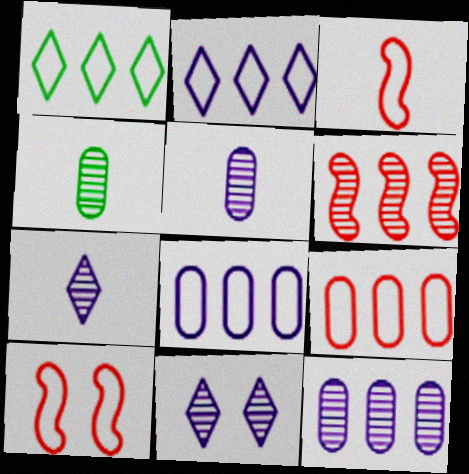[[4, 6, 11]]